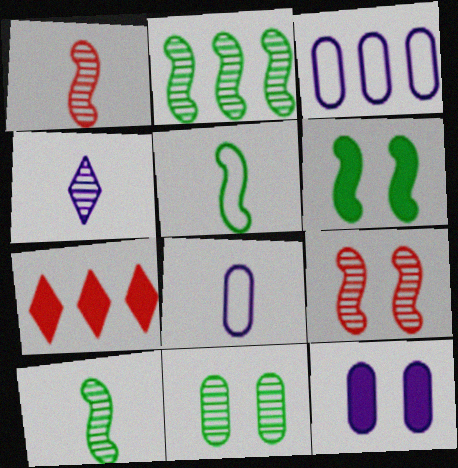[[2, 3, 7], 
[2, 5, 6]]